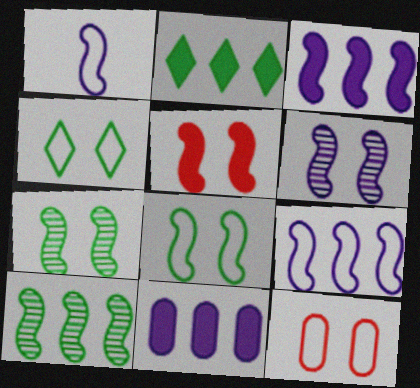[[1, 3, 6], 
[1, 5, 10], 
[5, 6, 8]]